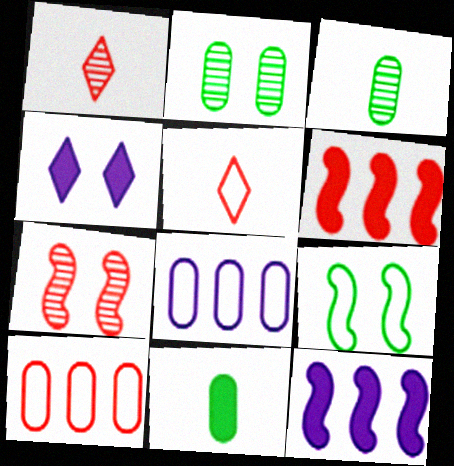[[2, 5, 12], 
[4, 6, 11], 
[5, 8, 9]]